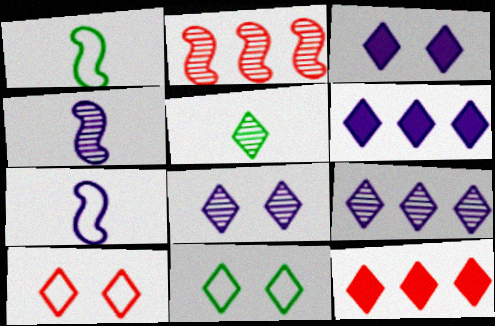[[5, 6, 10]]